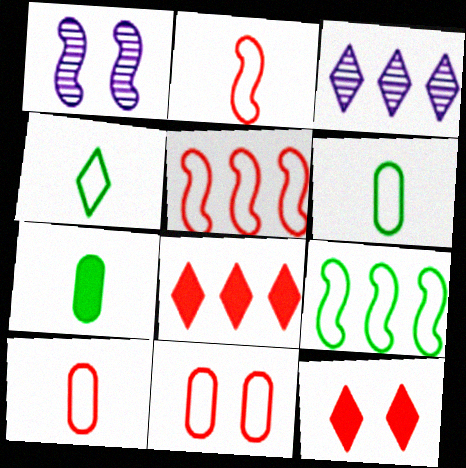[[1, 6, 8], 
[3, 4, 12]]